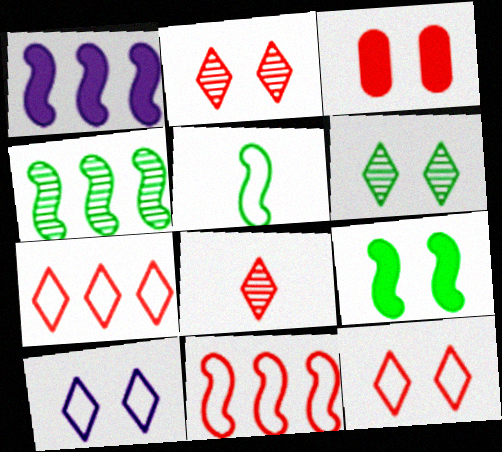[[1, 4, 11], 
[3, 8, 11], 
[4, 5, 9]]